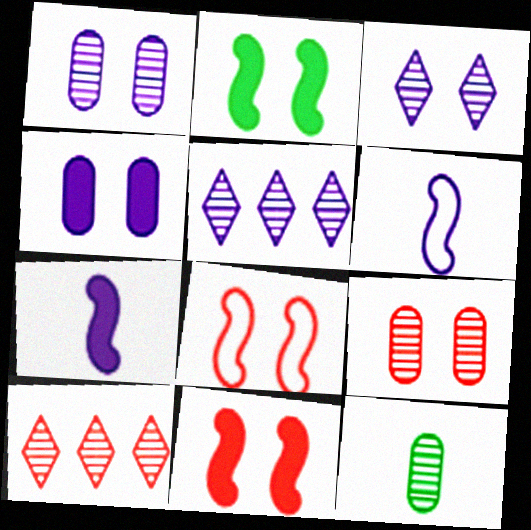[[4, 5, 6]]